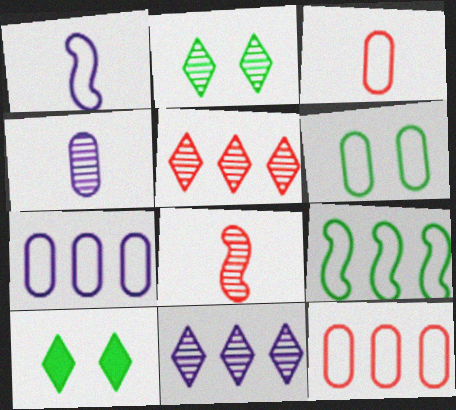[[3, 6, 7], 
[7, 8, 10]]